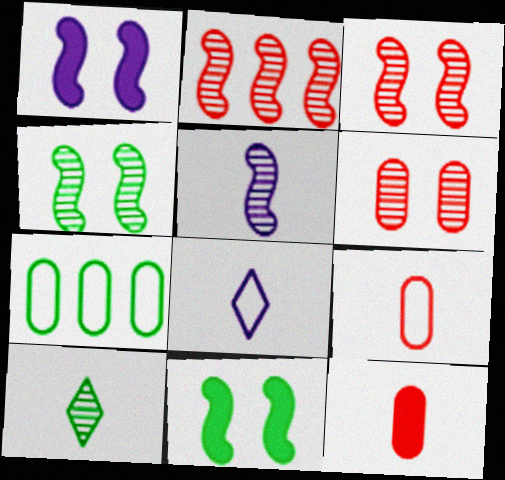[[2, 4, 5], 
[7, 10, 11]]